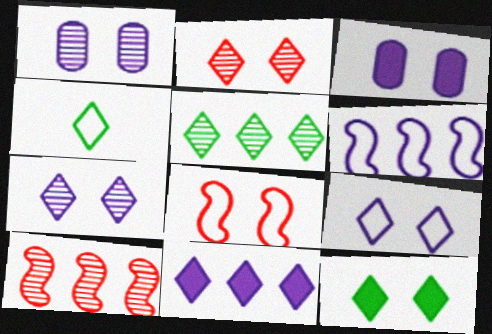[[1, 8, 12], 
[2, 4, 11], 
[2, 9, 12], 
[3, 4, 10], 
[4, 5, 12]]